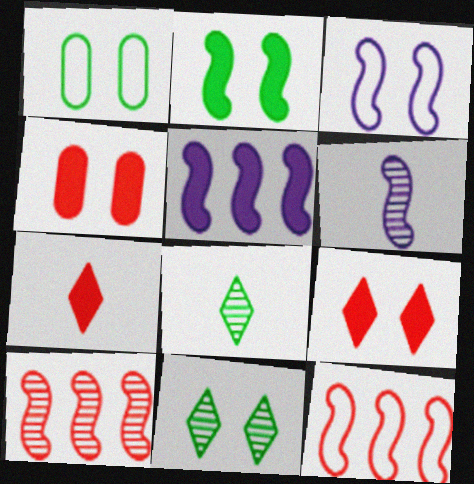[[1, 2, 11], 
[2, 6, 12], 
[3, 4, 11], 
[3, 5, 6]]